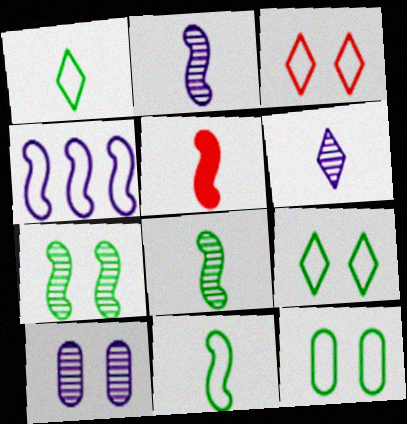[[2, 5, 11], 
[4, 5, 7]]